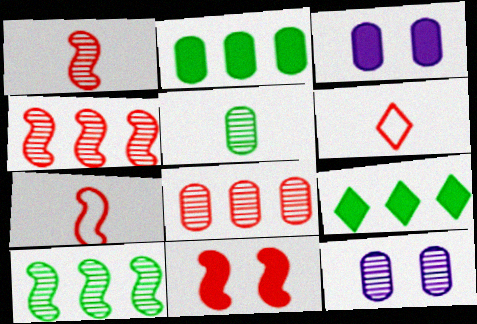[[3, 6, 10], 
[4, 7, 11], 
[5, 8, 12], 
[6, 8, 11], 
[7, 9, 12]]